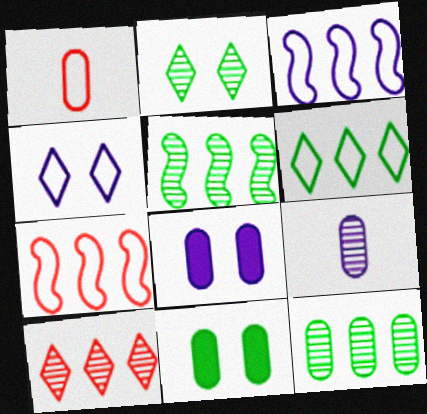[[1, 8, 12]]